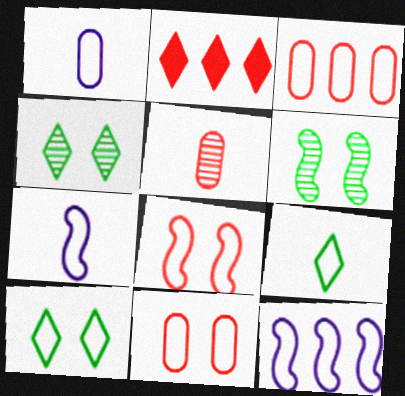[[1, 2, 6], 
[2, 5, 8], 
[3, 7, 10], 
[9, 11, 12]]